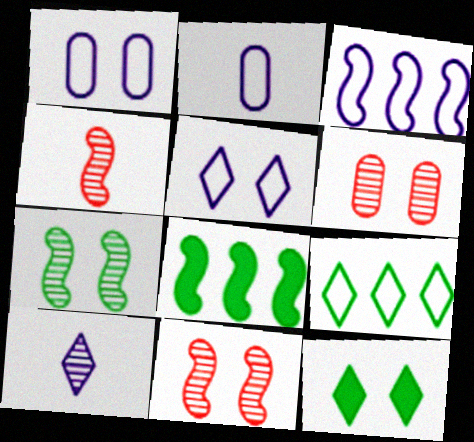[[1, 11, 12], 
[2, 3, 5]]